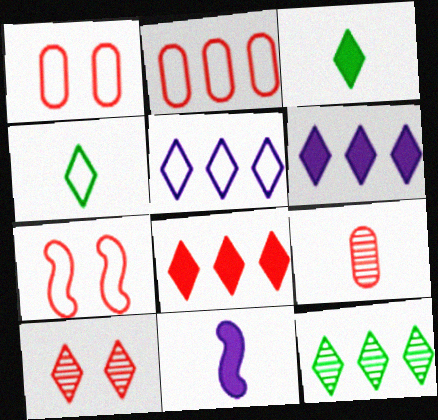[[1, 11, 12], 
[3, 5, 10], 
[4, 6, 10], 
[4, 9, 11], 
[5, 8, 12], 
[7, 8, 9]]